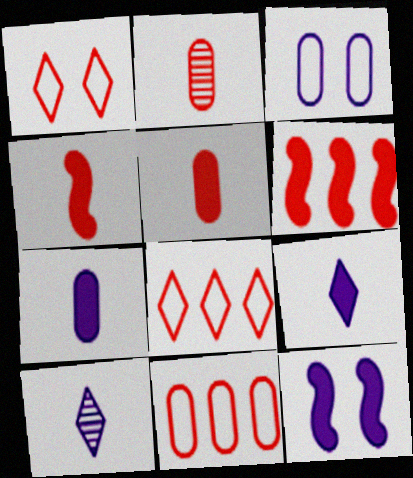[[1, 2, 6]]